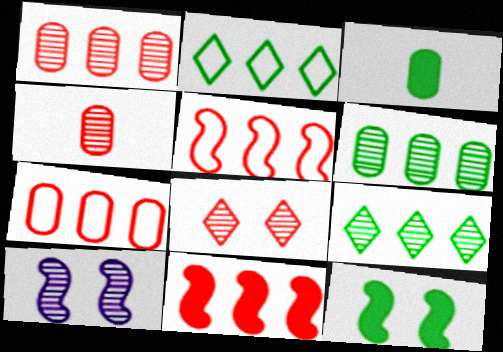[[4, 9, 10]]